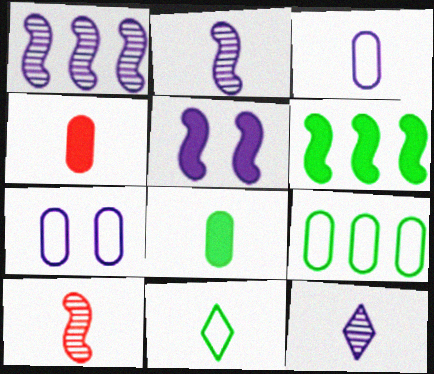[[2, 4, 11]]